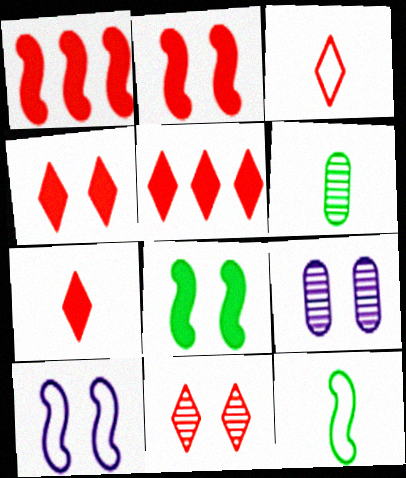[[3, 5, 11], 
[4, 5, 7], 
[5, 6, 10], 
[5, 9, 12]]